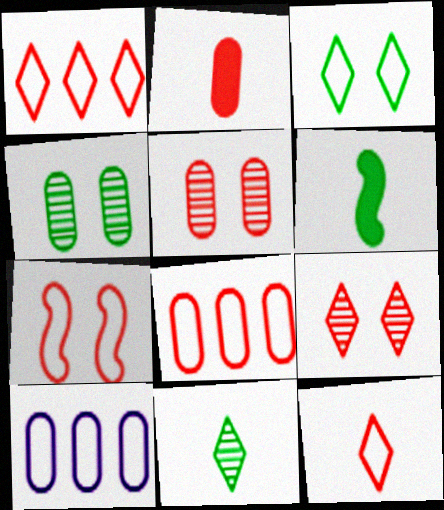[[2, 4, 10], 
[2, 5, 8], 
[6, 9, 10], 
[7, 8, 12]]